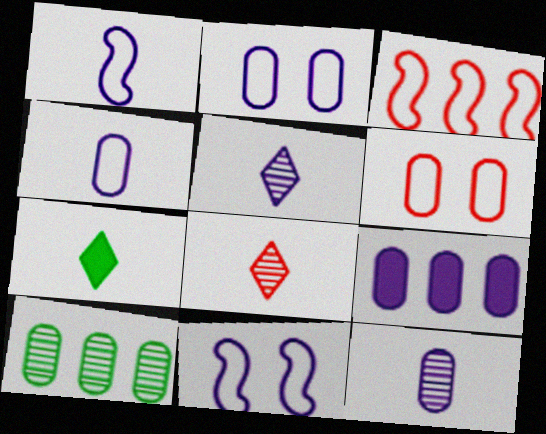[[2, 9, 12], 
[5, 9, 11]]